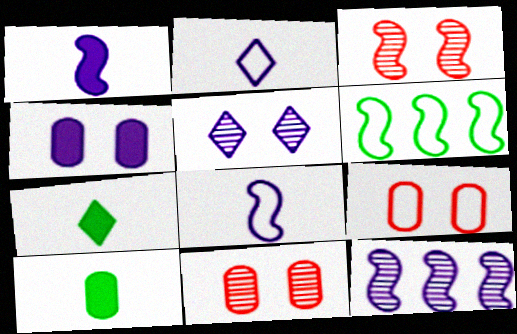[[1, 3, 6], 
[2, 4, 12], 
[2, 6, 9], 
[7, 9, 12]]